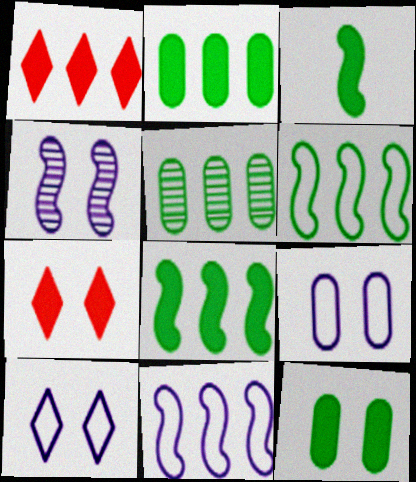[[1, 5, 11]]